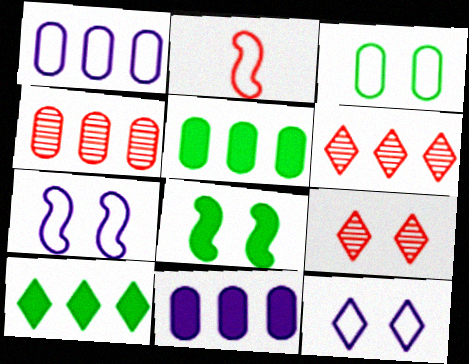[[1, 4, 5]]